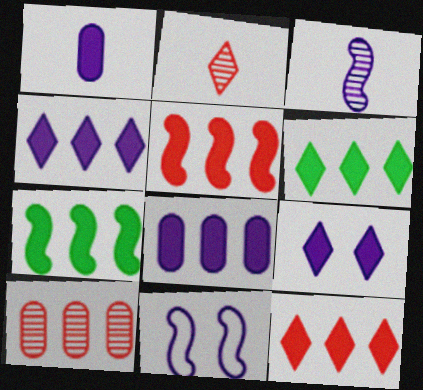[[4, 6, 12], 
[5, 6, 8], 
[7, 8, 12]]